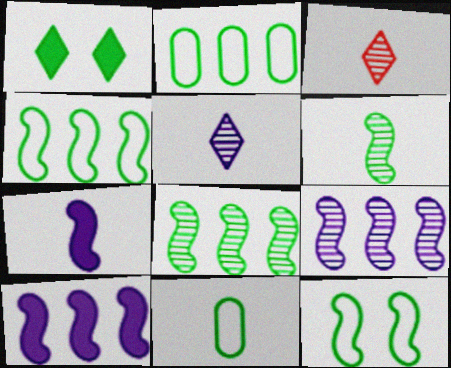[[1, 2, 6], 
[1, 8, 11], 
[3, 7, 11]]